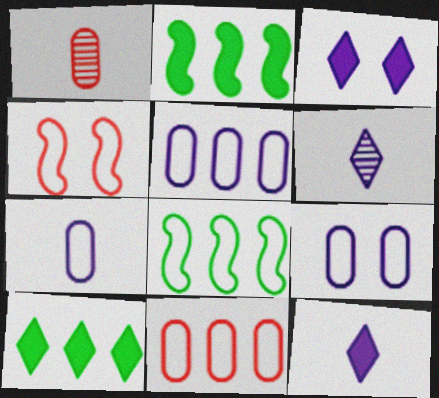[[1, 3, 8], 
[5, 7, 9]]